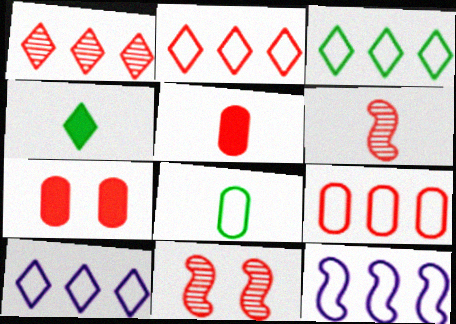[[2, 3, 10], 
[2, 5, 11], 
[2, 6, 7], 
[3, 9, 12]]